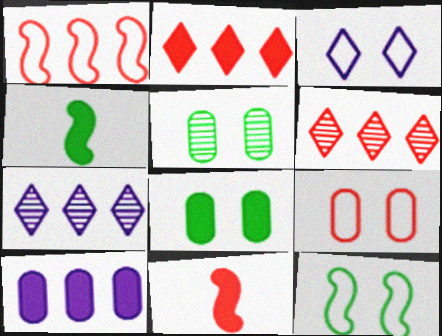[[3, 9, 12], 
[4, 7, 9], 
[6, 9, 11]]